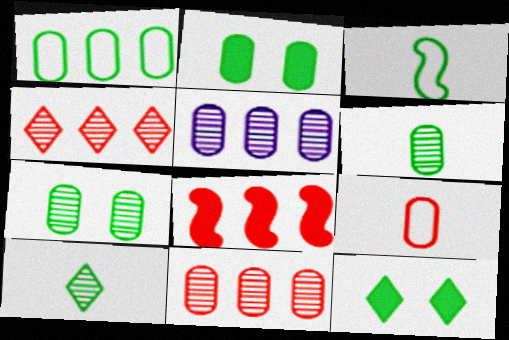[[1, 2, 6], 
[2, 5, 9]]